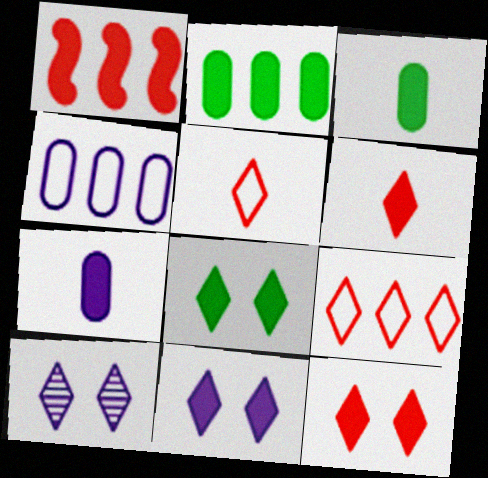[[1, 3, 11], 
[1, 7, 8], 
[8, 11, 12]]